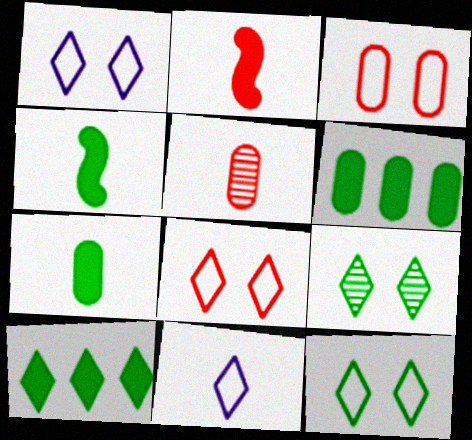[[1, 8, 12], 
[4, 5, 11]]